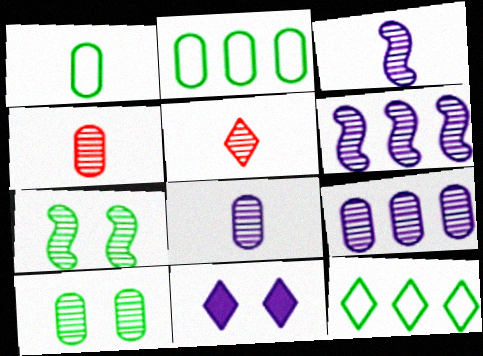[[4, 9, 10], 
[5, 6, 10], 
[5, 7, 9], 
[5, 11, 12]]